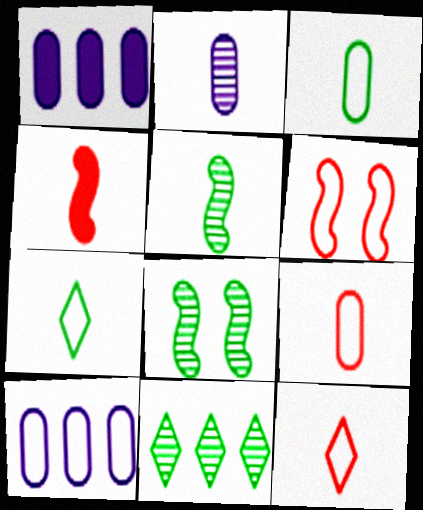[[1, 8, 12], 
[2, 4, 7], 
[6, 7, 10]]